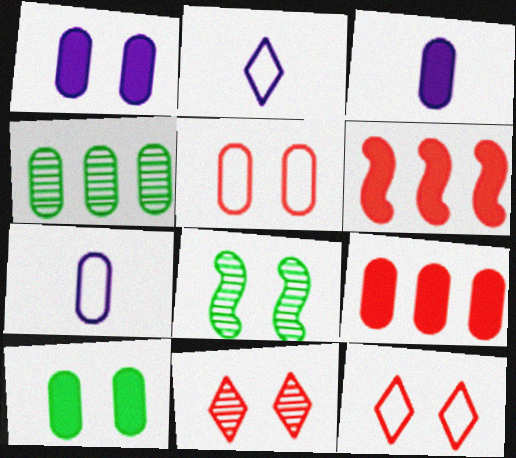[[1, 8, 12], 
[2, 8, 9], 
[3, 4, 5], 
[3, 9, 10]]